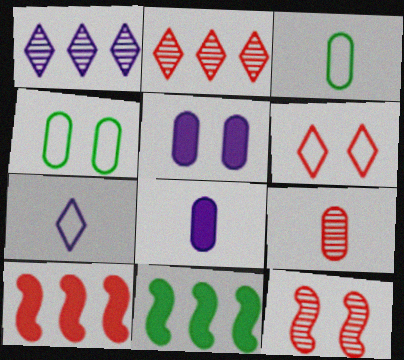[[2, 9, 12], 
[3, 8, 9], 
[6, 9, 10]]